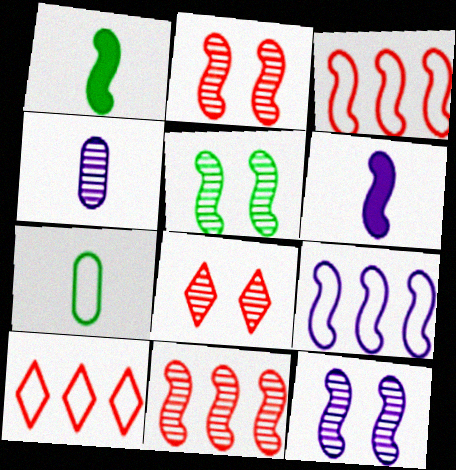[[1, 2, 9], 
[1, 3, 12], 
[2, 5, 12], 
[3, 5, 6], 
[6, 9, 12]]